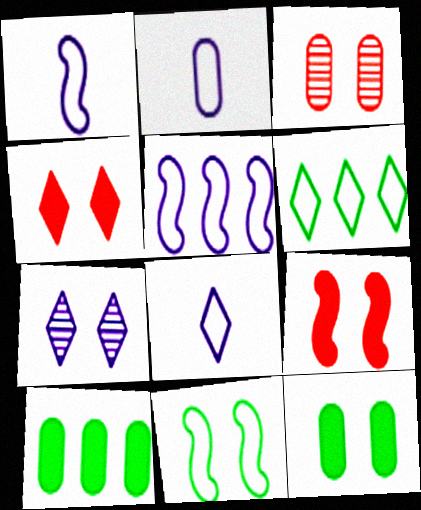[[1, 2, 8], 
[2, 3, 10]]